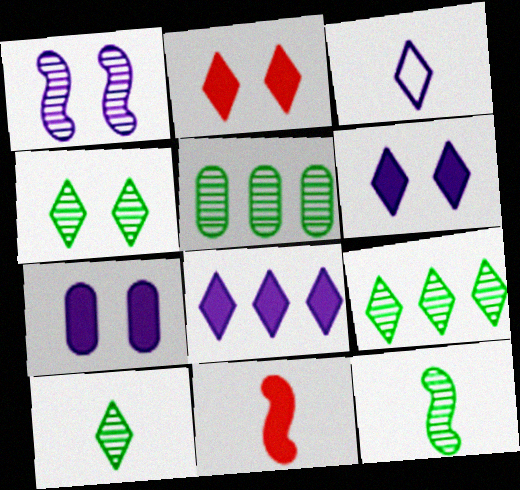[[2, 3, 9], 
[4, 5, 12], 
[4, 9, 10]]